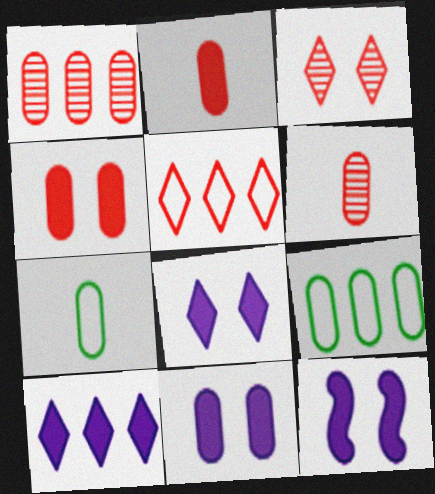[[1, 7, 11], 
[6, 9, 11], 
[8, 11, 12]]